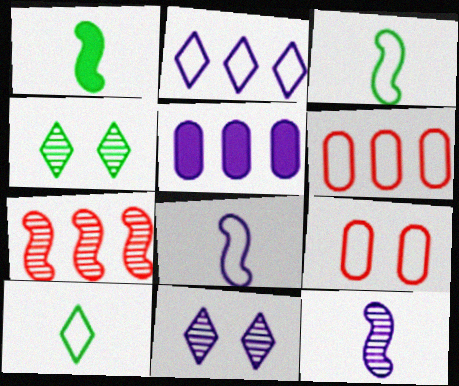[[1, 6, 11], 
[2, 3, 9], 
[5, 8, 11]]